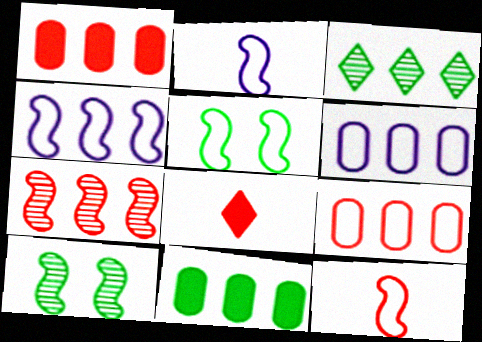[[1, 3, 4], 
[4, 5, 12], 
[6, 8, 10]]